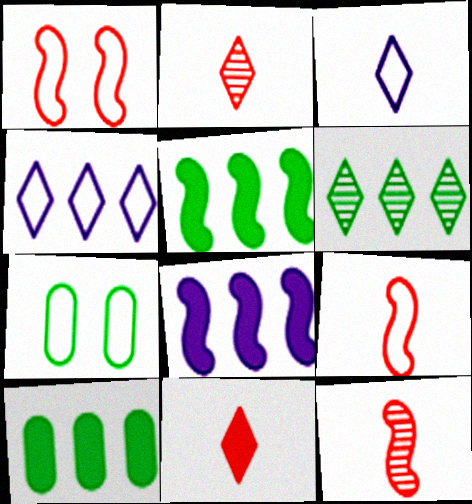[[2, 7, 8], 
[4, 7, 9]]